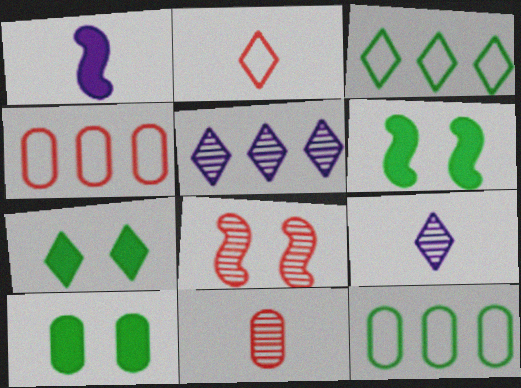[[2, 5, 7], 
[4, 6, 9], 
[6, 7, 10]]